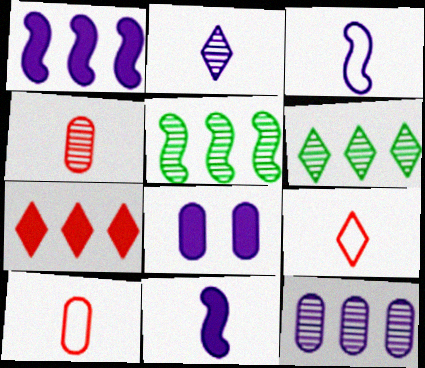[[5, 8, 9]]